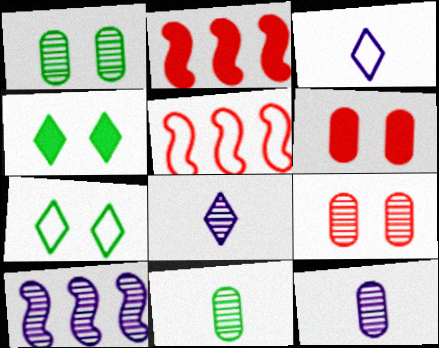[[1, 2, 3], 
[2, 7, 12], 
[4, 5, 12]]